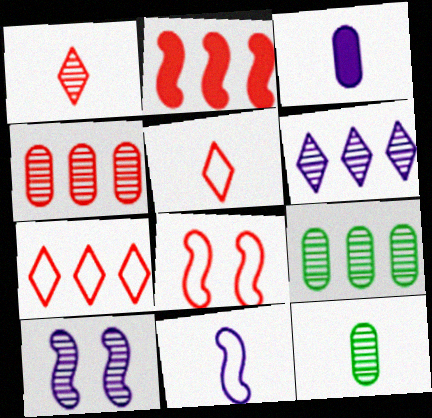[[1, 9, 10], 
[2, 4, 7]]